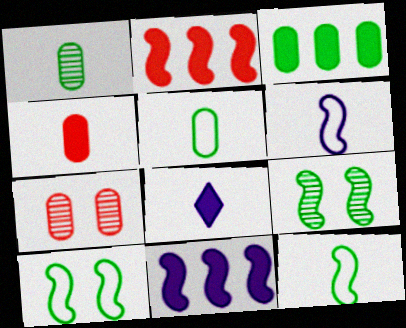[[2, 6, 9]]